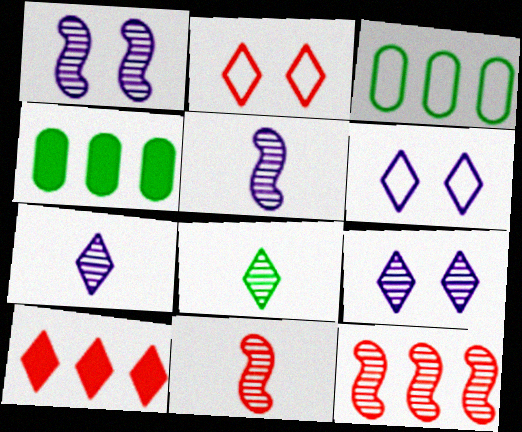[[2, 4, 5], 
[4, 6, 11], 
[6, 8, 10]]